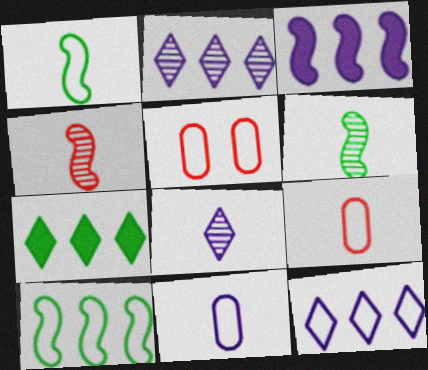[[1, 5, 12]]